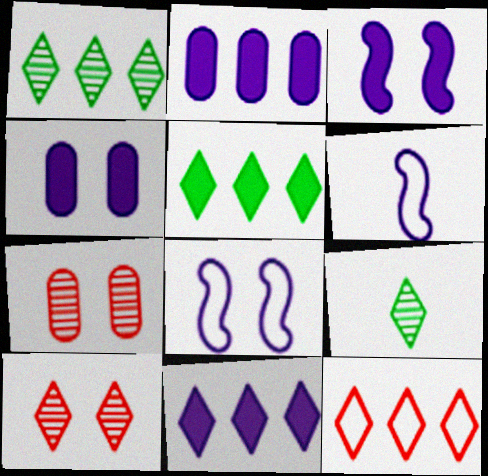[[1, 11, 12], 
[5, 6, 7]]